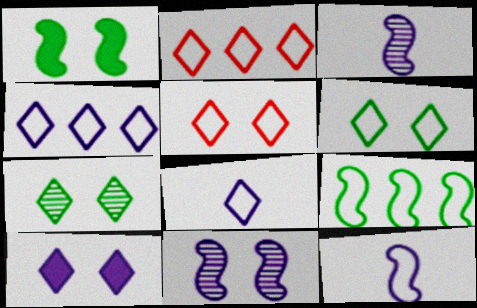[[2, 6, 8], 
[5, 7, 10]]